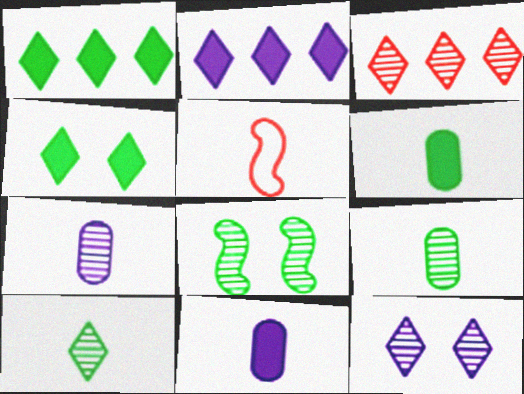[[3, 7, 8], 
[3, 10, 12], 
[5, 10, 11]]